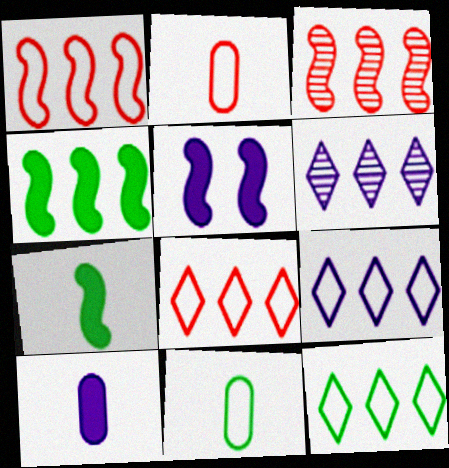[[8, 9, 12]]